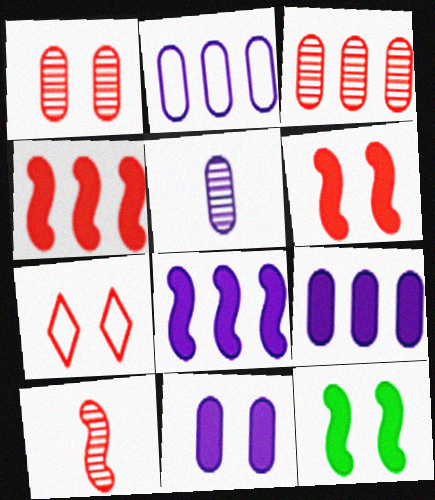[[1, 6, 7], 
[2, 5, 11]]